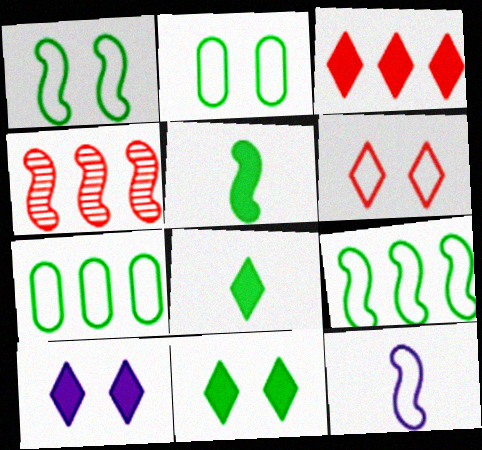[[3, 8, 10], 
[6, 7, 12]]